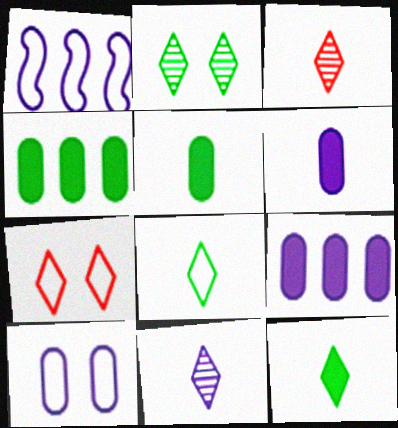[]